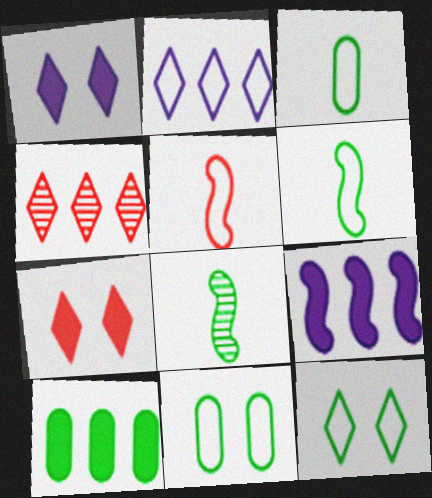[[2, 5, 11], 
[8, 10, 12]]